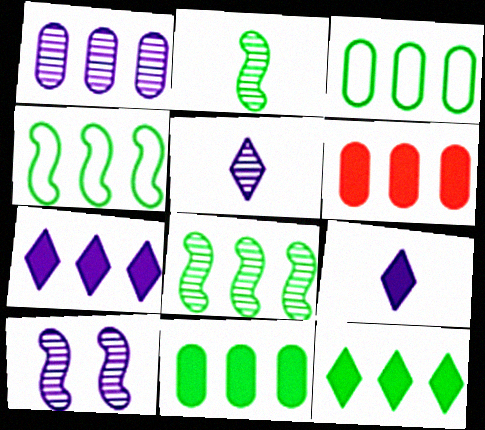[[1, 3, 6], 
[1, 5, 10], 
[3, 8, 12]]